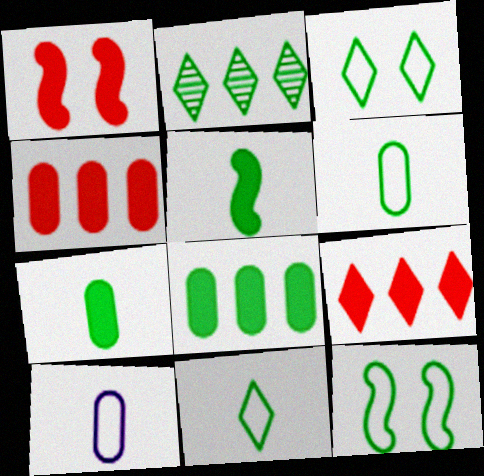[[1, 2, 10], 
[2, 7, 12]]